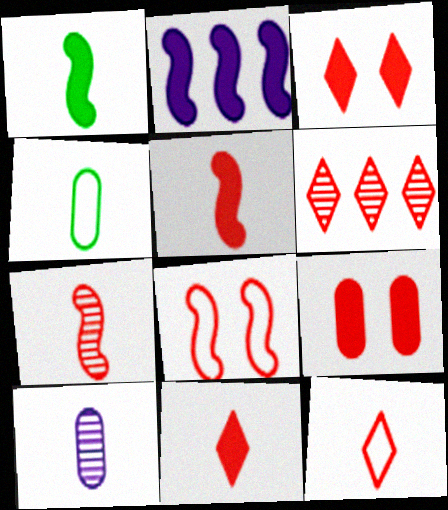[[1, 10, 12], 
[3, 6, 12]]